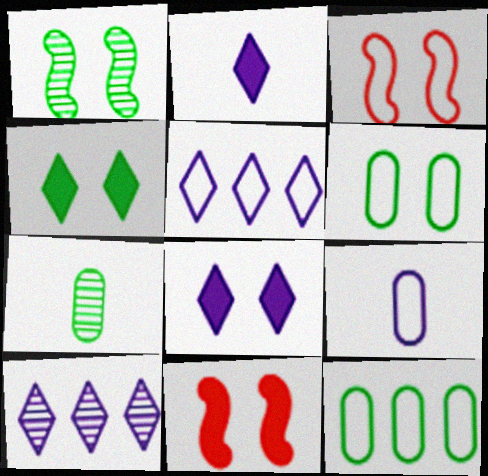[[1, 4, 6], 
[5, 7, 11]]